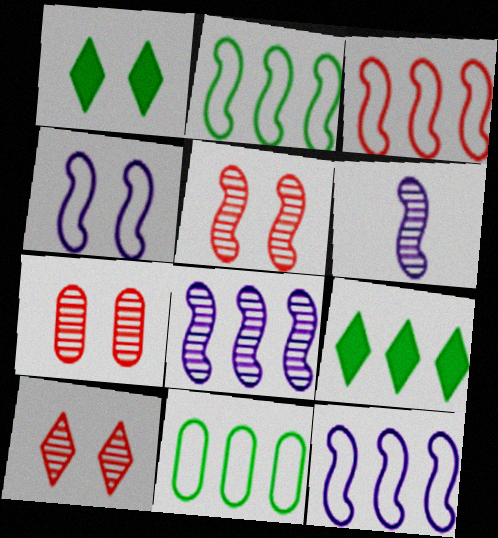[[1, 4, 7], 
[2, 3, 12], 
[5, 7, 10]]